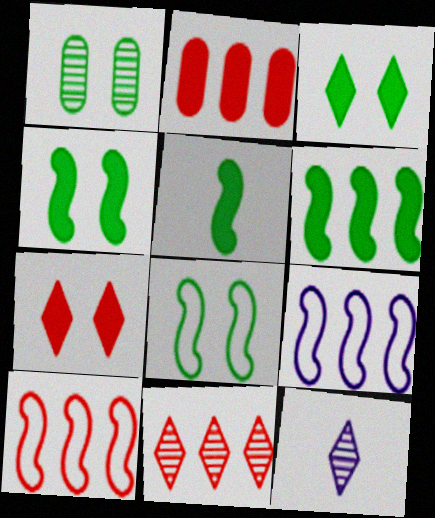[[1, 3, 8], 
[2, 8, 12], 
[2, 10, 11], 
[4, 5, 6]]